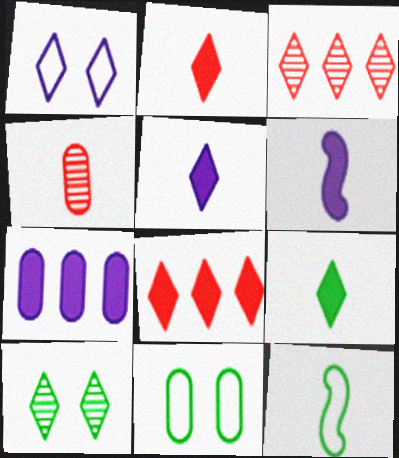[[1, 3, 9], 
[2, 5, 9], 
[3, 6, 11], 
[4, 5, 12], 
[4, 7, 11]]